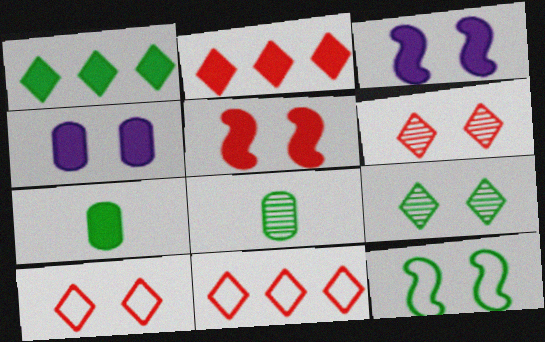[[1, 8, 12], 
[2, 3, 7], 
[3, 8, 11], 
[4, 6, 12]]